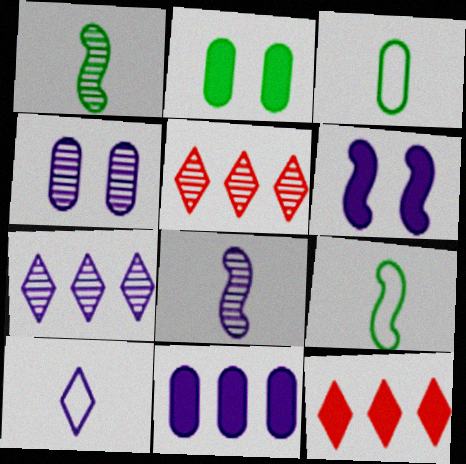[[1, 4, 5], 
[3, 5, 6], 
[4, 7, 8], 
[4, 9, 12]]